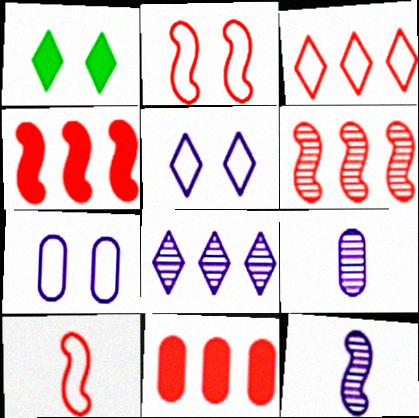[[3, 6, 11]]